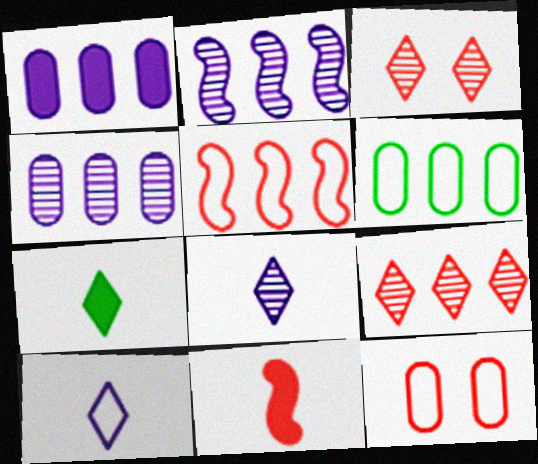[[2, 7, 12], 
[9, 11, 12]]